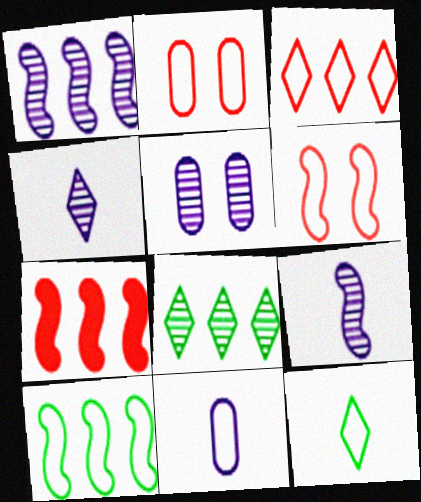[[1, 4, 5], 
[1, 7, 10], 
[5, 7, 12]]